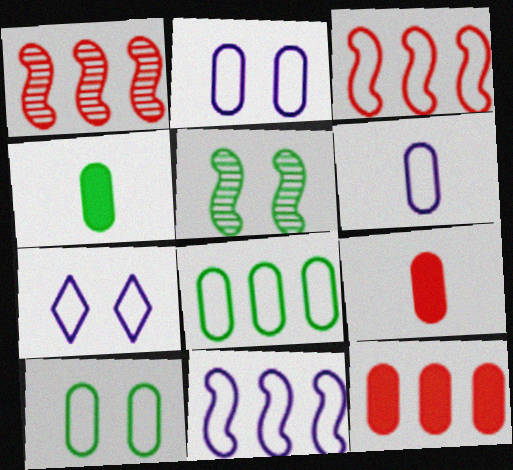[[1, 4, 7], 
[6, 7, 11]]